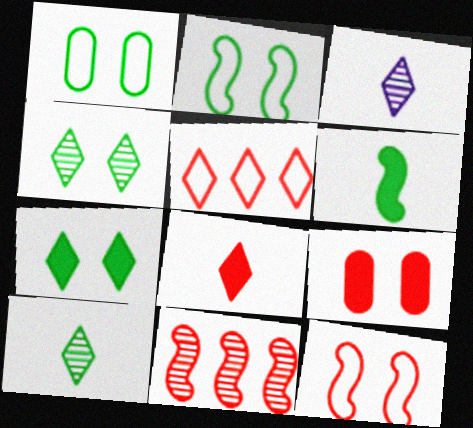[[3, 5, 7]]